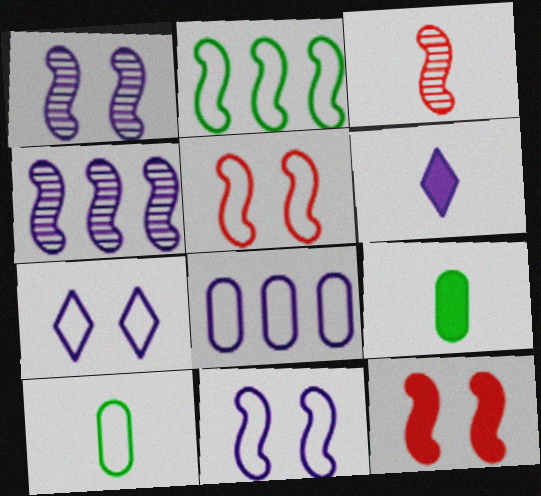[[1, 6, 8], 
[3, 6, 10]]